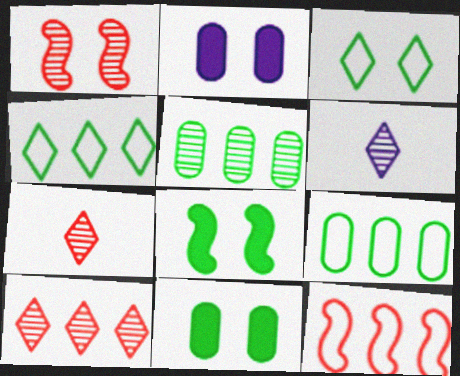[[1, 2, 3], 
[1, 5, 6], 
[6, 11, 12]]